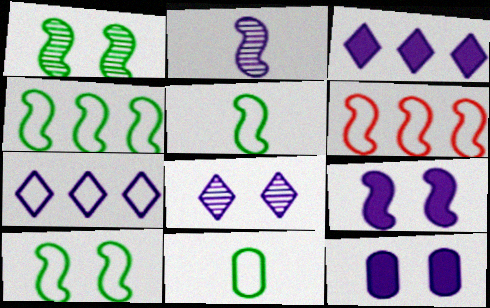[[2, 7, 12], 
[4, 5, 10]]